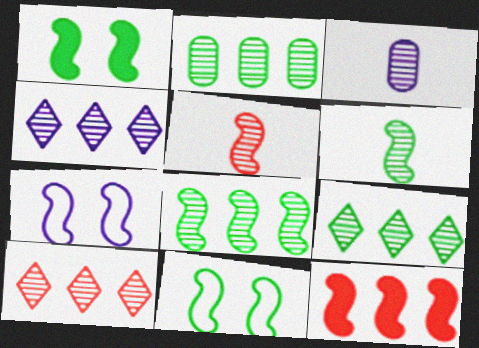[[2, 8, 9], 
[4, 9, 10], 
[6, 7, 12]]